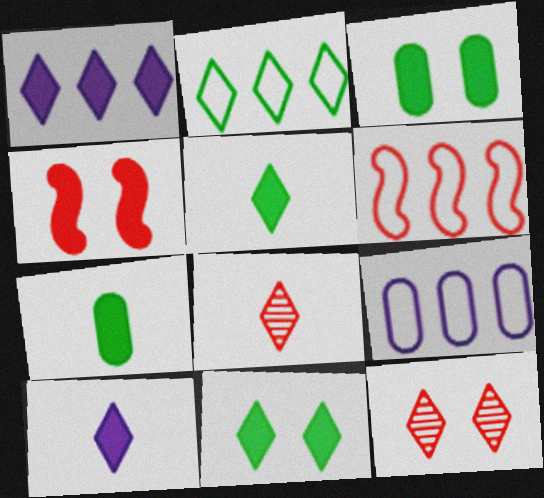[[1, 4, 7], 
[2, 6, 9], 
[2, 10, 12]]